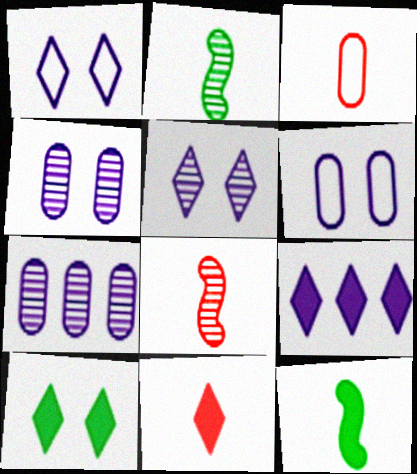[[3, 8, 11], 
[9, 10, 11]]